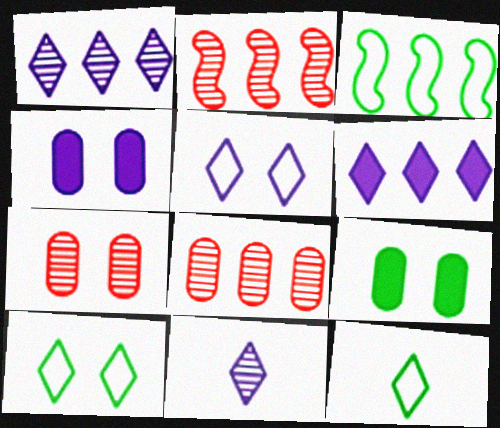[[2, 4, 12], 
[3, 6, 8], 
[5, 6, 11]]